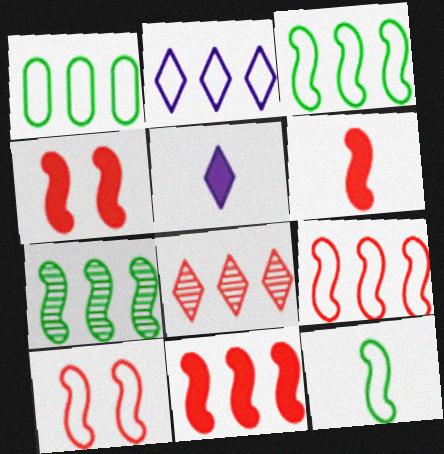[[1, 2, 9], 
[4, 6, 11]]